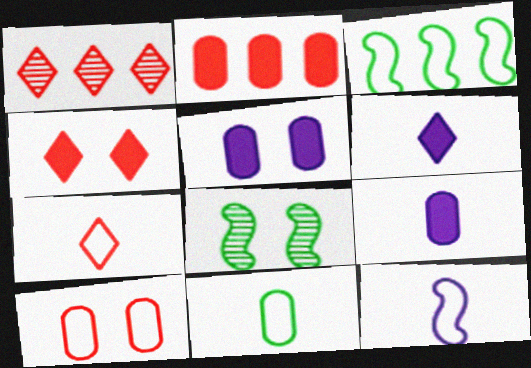[[1, 4, 7], 
[7, 11, 12]]